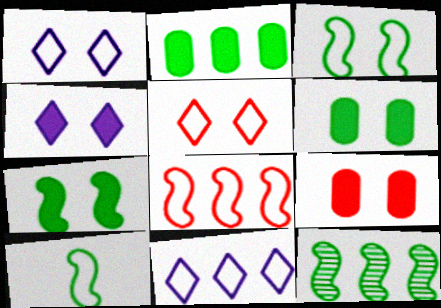[[4, 7, 9], 
[7, 10, 12]]